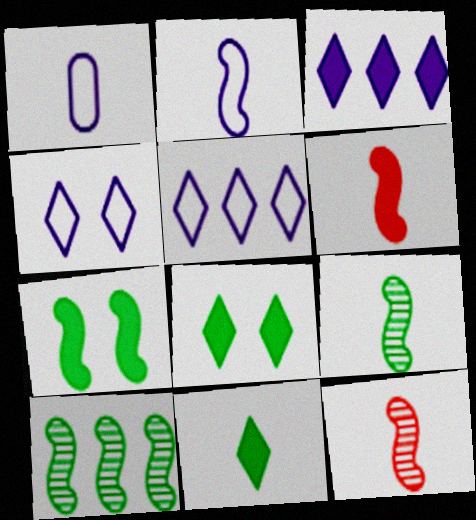[[1, 11, 12], 
[2, 6, 9]]